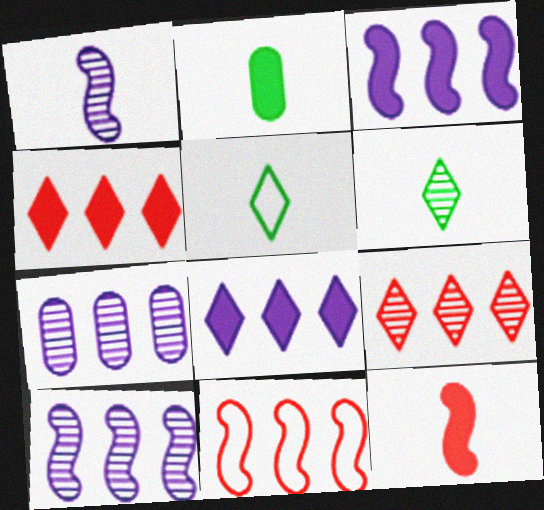[]